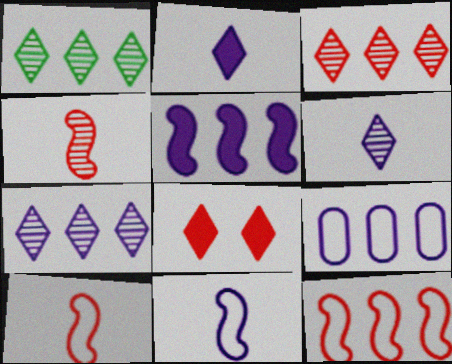[[1, 3, 7], 
[5, 7, 9]]